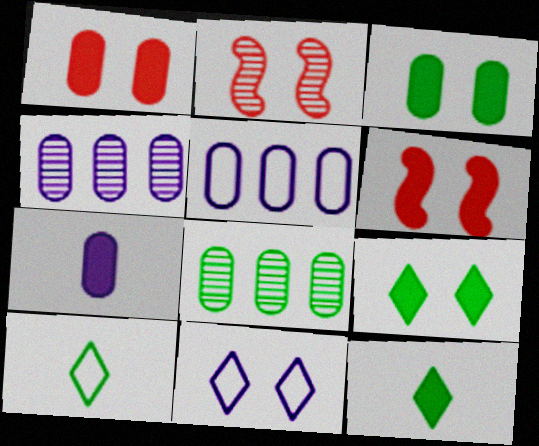[[2, 3, 11], 
[2, 5, 12], 
[4, 6, 10]]